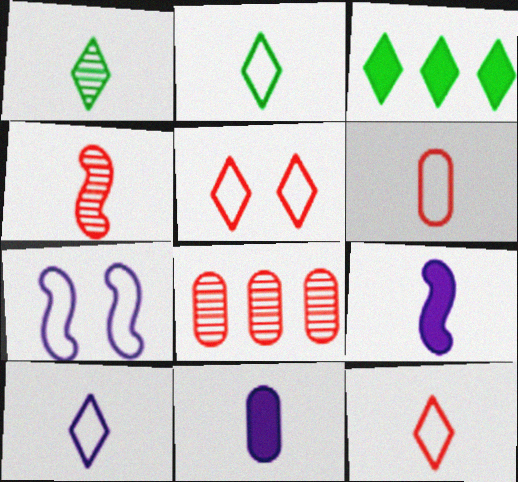[[1, 6, 9], 
[2, 4, 11], 
[2, 10, 12]]